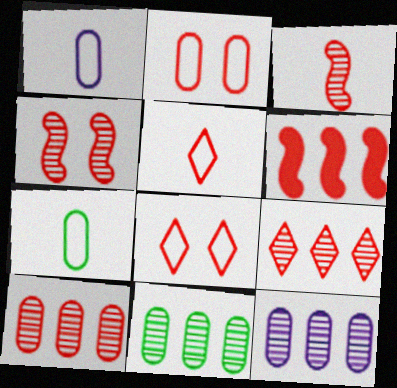[[10, 11, 12]]